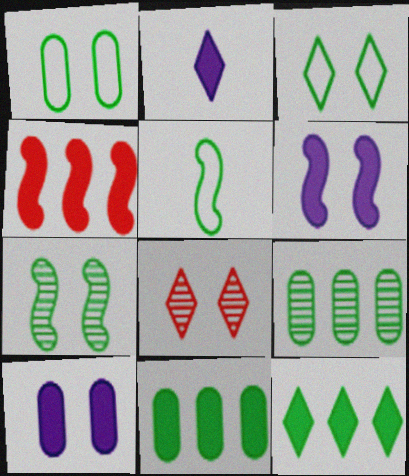[[1, 6, 8]]